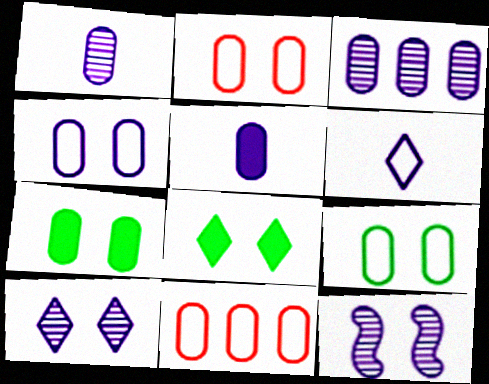[[1, 7, 11], 
[2, 4, 9], 
[2, 8, 12], 
[3, 4, 5]]